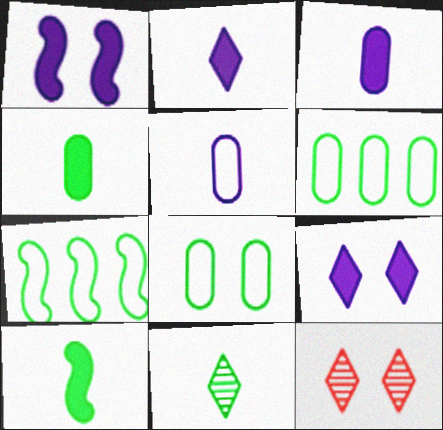[[1, 8, 12], 
[3, 7, 12]]